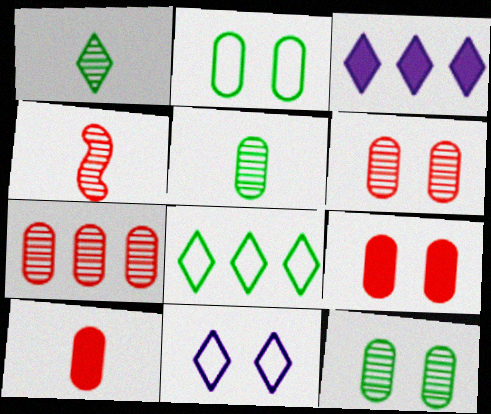[[2, 3, 4]]